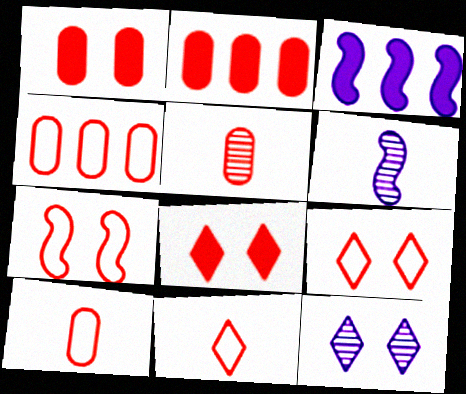[[1, 4, 5], 
[4, 7, 11]]